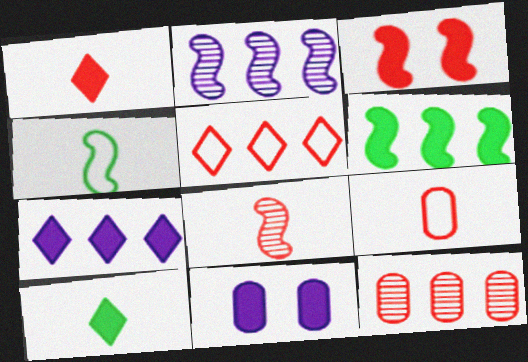[[1, 6, 11], 
[1, 8, 9], 
[2, 3, 4]]